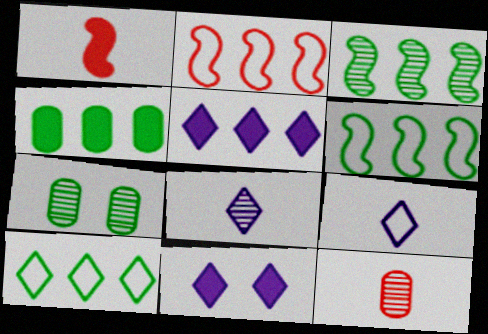[[1, 4, 11], 
[3, 4, 10], 
[6, 11, 12]]